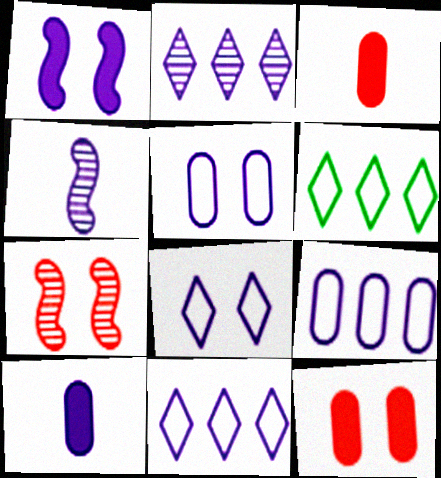[[4, 6, 12], 
[6, 7, 10]]